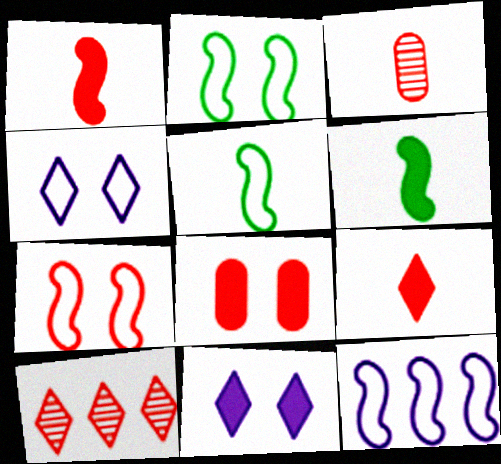[[5, 7, 12]]